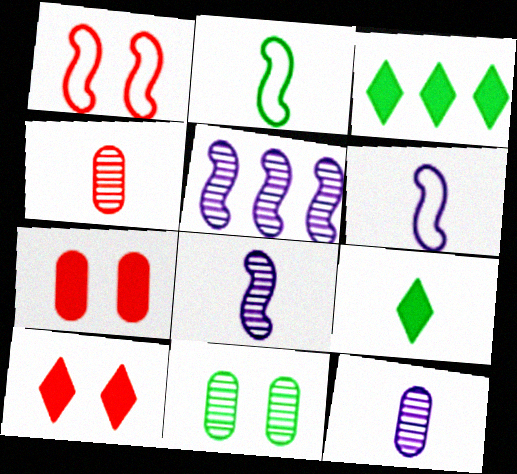[[1, 3, 12], 
[2, 3, 11], 
[4, 6, 9]]